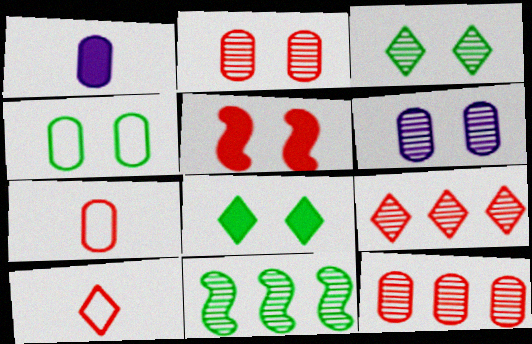[[1, 4, 12], 
[5, 7, 9], 
[5, 10, 12]]